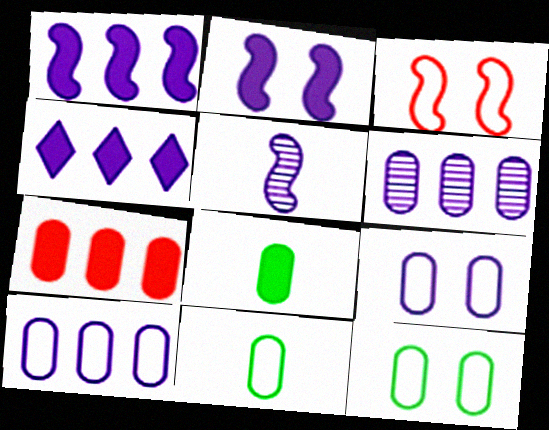[[4, 5, 9]]